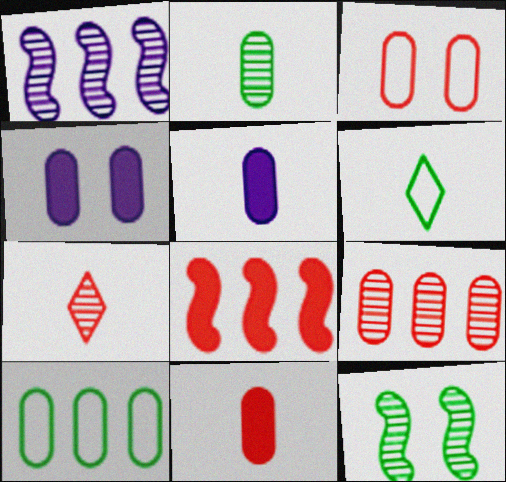[[3, 7, 8], 
[3, 9, 11]]